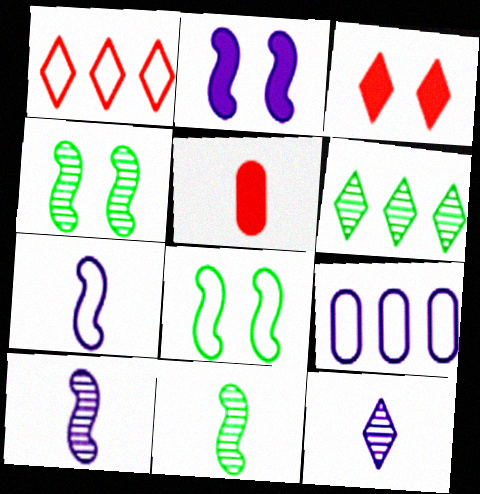[[2, 9, 12], 
[3, 9, 11]]